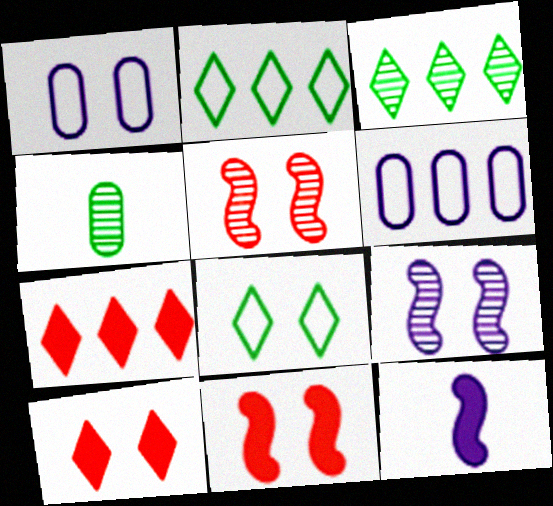[]